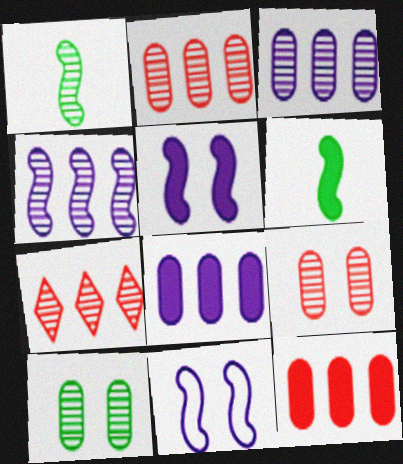[]